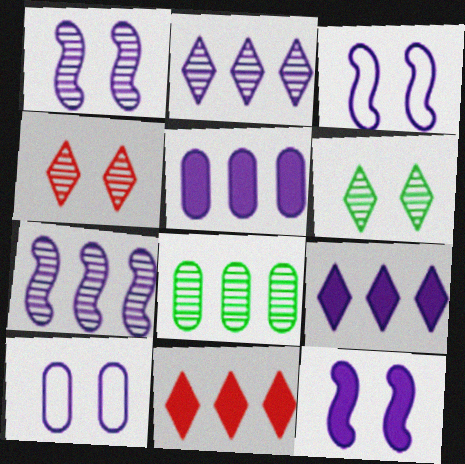[[1, 3, 12]]